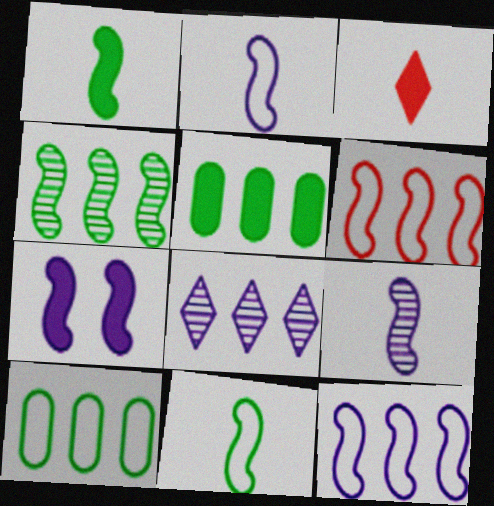[[3, 5, 7], 
[5, 6, 8], 
[7, 9, 12]]